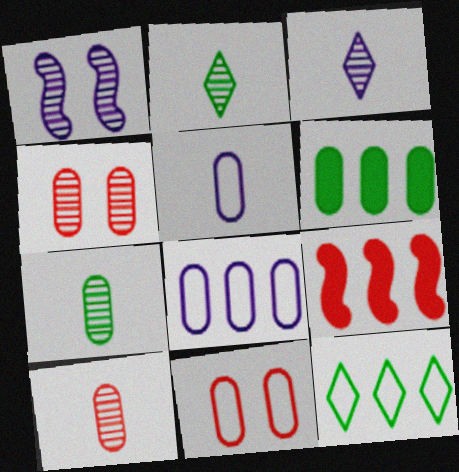[[4, 5, 6]]